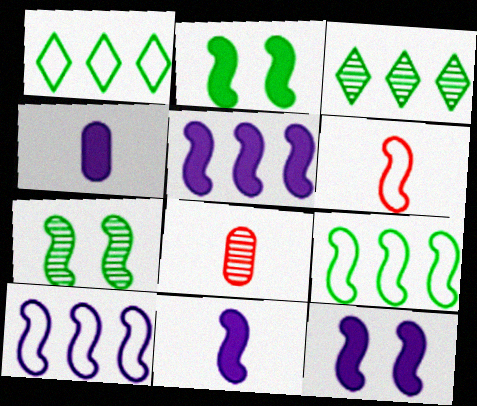[[1, 8, 12], 
[5, 6, 7], 
[5, 11, 12]]